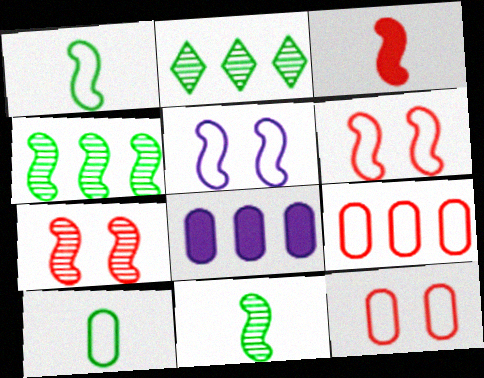[[3, 4, 5]]